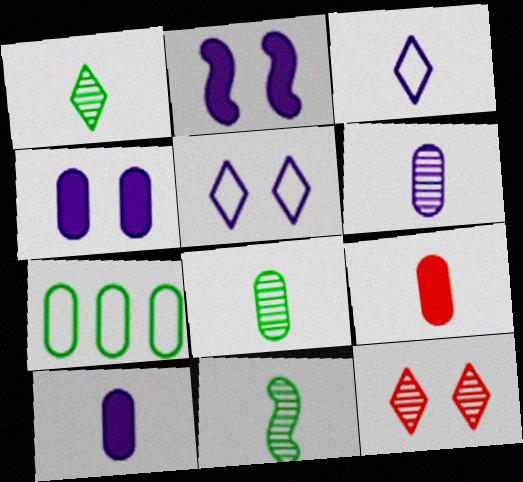[[1, 8, 11], 
[3, 9, 11]]